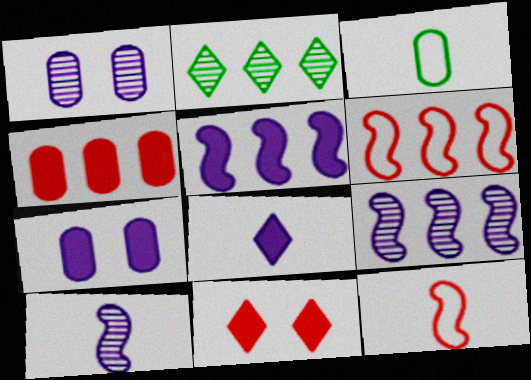[[1, 3, 4], 
[2, 7, 12], 
[3, 9, 11], 
[5, 7, 8]]